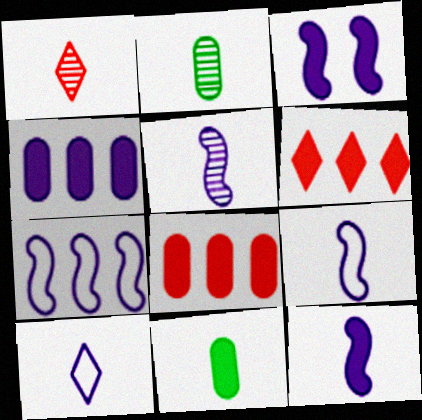[[1, 2, 5], 
[1, 9, 11], 
[3, 5, 7], 
[3, 6, 11], 
[5, 9, 12]]